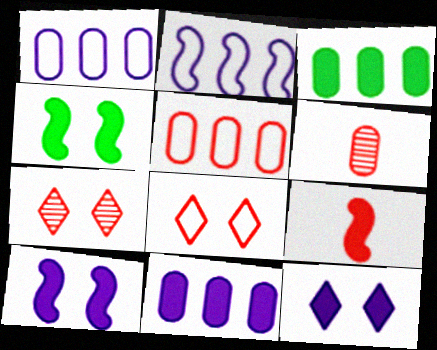[[3, 9, 12], 
[5, 7, 9]]